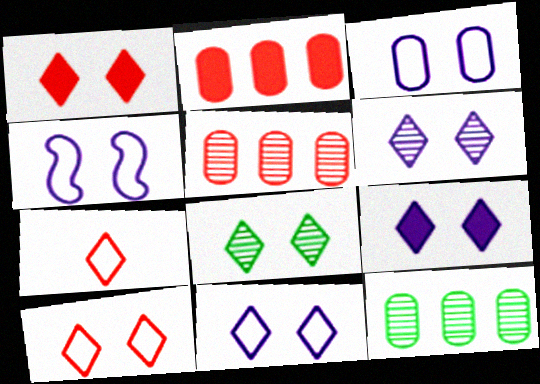[[1, 8, 11], 
[3, 4, 11], 
[6, 9, 11], 
[8, 9, 10]]